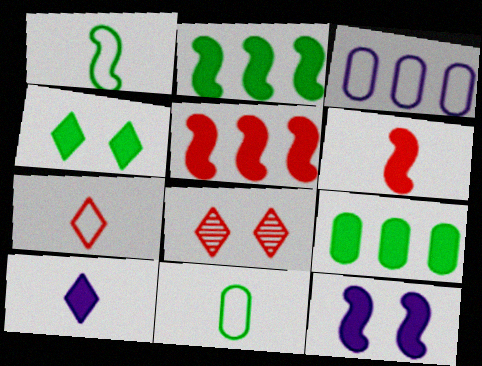[[2, 6, 12]]